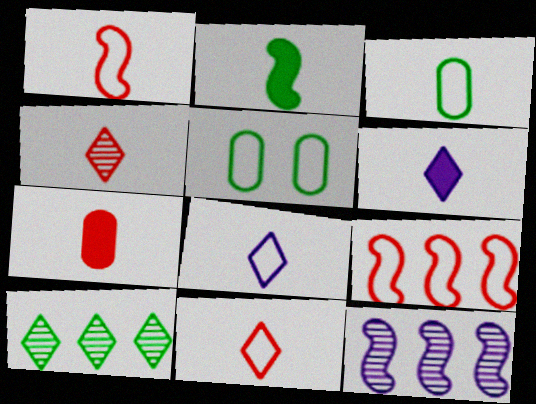[[1, 3, 8], 
[1, 4, 7], 
[2, 5, 10], 
[2, 6, 7], 
[5, 8, 9]]